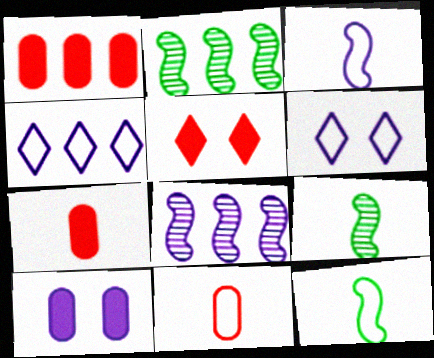[[1, 2, 4], 
[1, 6, 9], 
[2, 6, 7]]